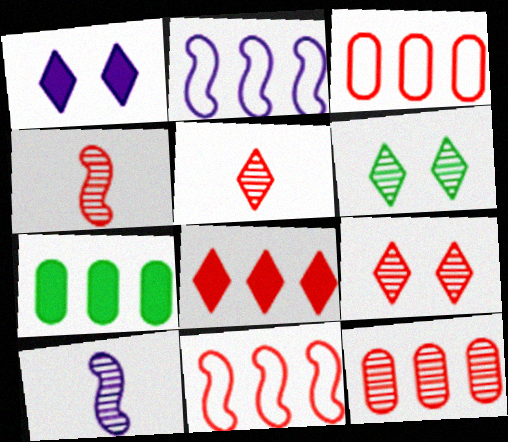[[4, 9, 12], 
[6, 10, 12], 
[8, 11, 12]]